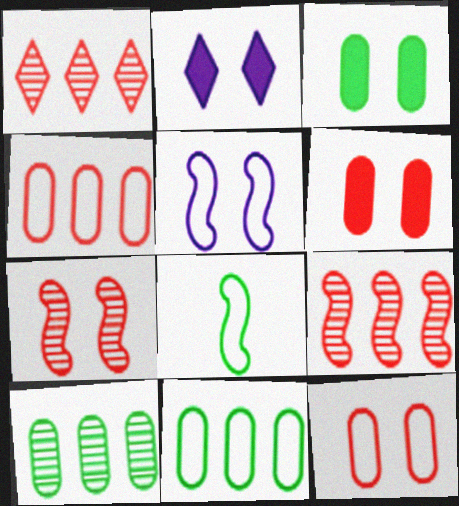[]